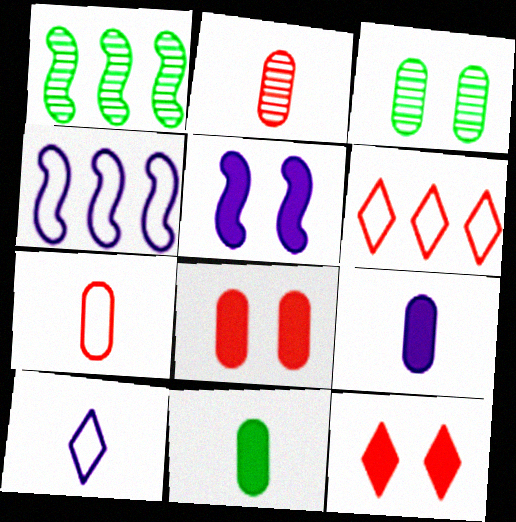[[1, 8, 10]]